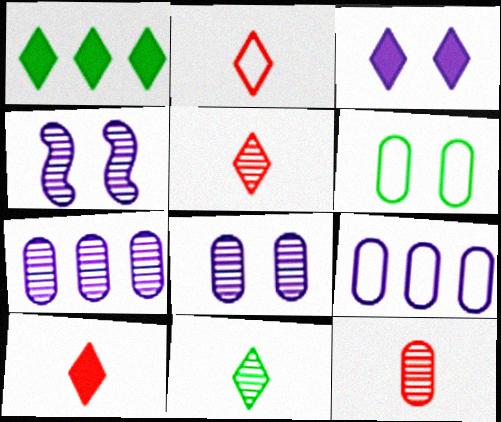[[1, 3, 10], 
[2, 5, 10]]